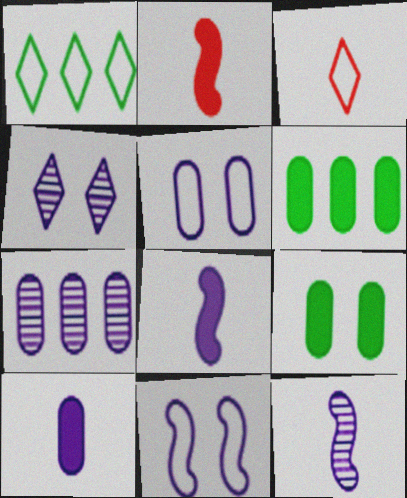[[4, 7, 12], 
[5, 7, 10]]